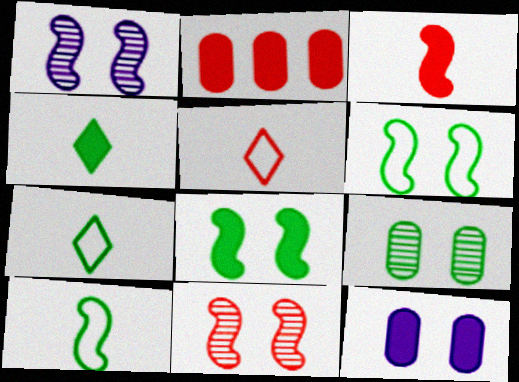[[1, 2, 7], 
[2, 5, 11]]